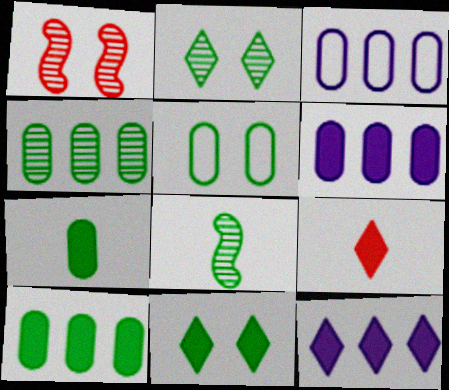[[2, 4, 8], 
[4, 5, 7], 
[9, 11, 12]]